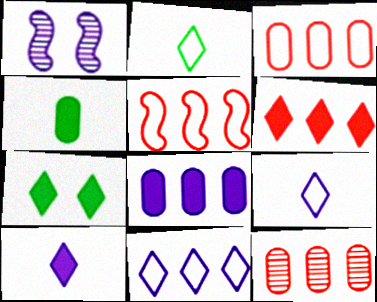[[1, 8, 9], 
[5, 6, 12], 
[6, 7, 10]]